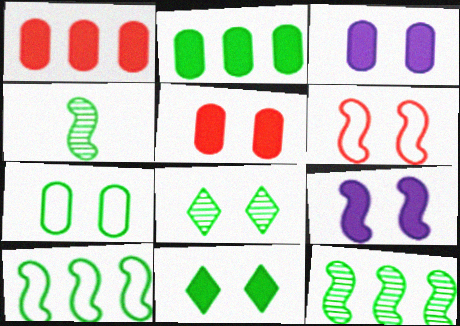[[3, 6, 8], 
[5, 9, 11]]